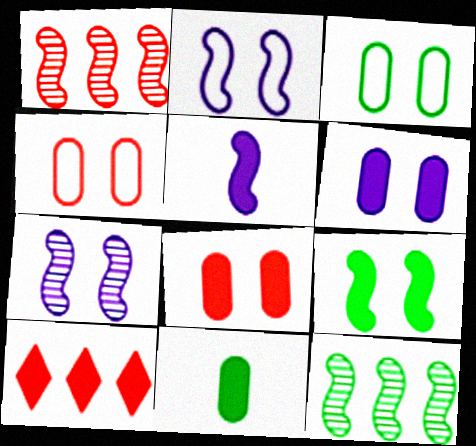[]